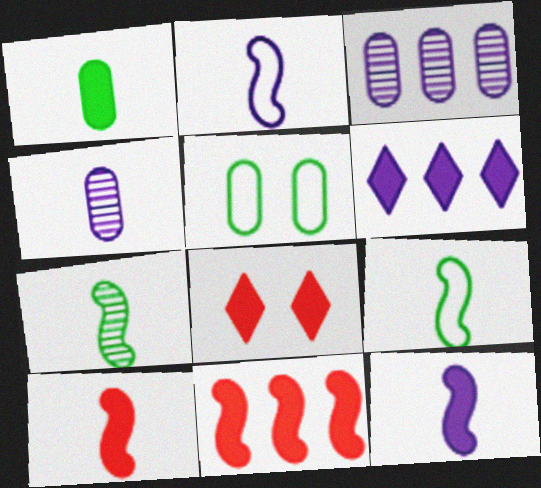[[2, 7, 10], 
[3, 8, 9]]